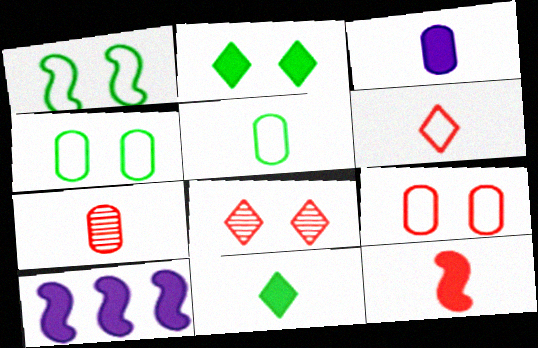[[3, 5, 7], 
[3, 11, 12], 
[5, 8, 10], 
[6, 7, 12]]